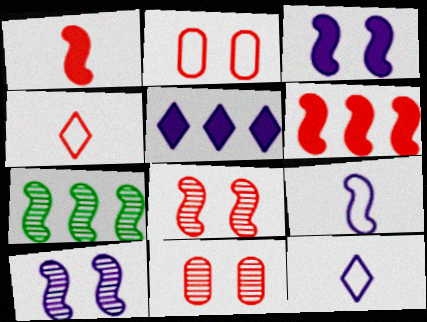[[4, 6, 11]]